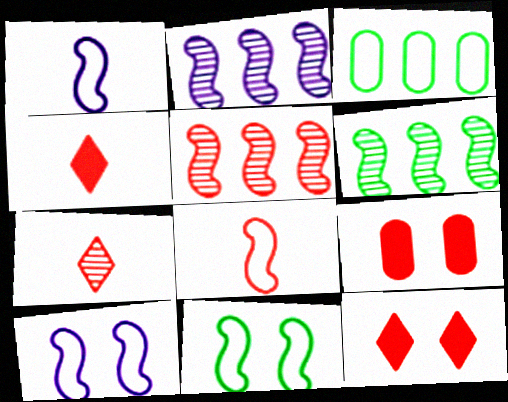[[2, 5, 6]]